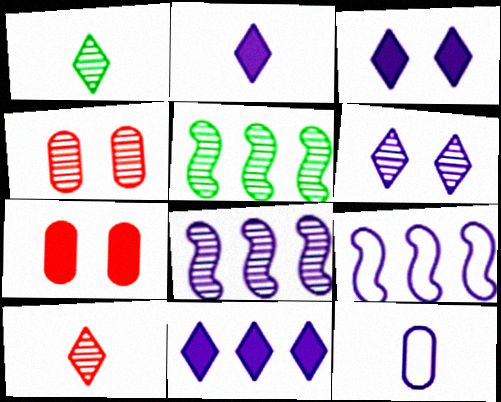[[1, 4, 8], 
[1, 7, 9], 
[2, 3, 11], 
[3, 8, 12]]